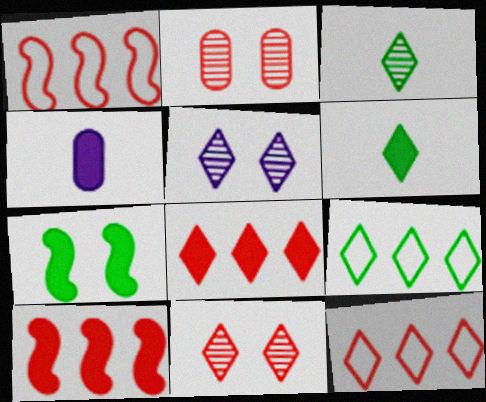[[4, 7, 8], 
[5, 6, 12]]